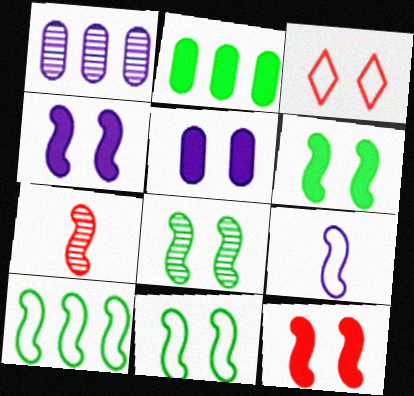[[3, 5, 8], 
[4, 6, 12], 
[4, 7, 10], 
[6, 8, 11]]